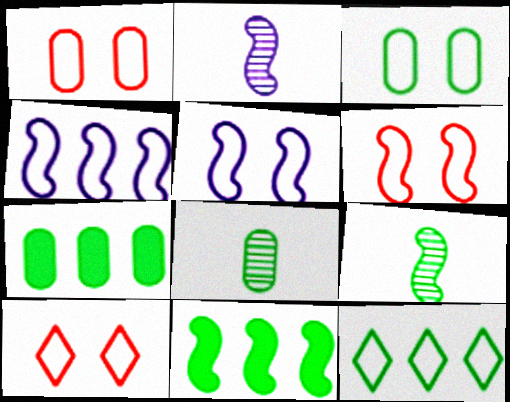[[1, 6, 10], 
[2, 6, 11], 
[2, 7, 10], 
[3, 5, 10], 
[3, 7, 8]]